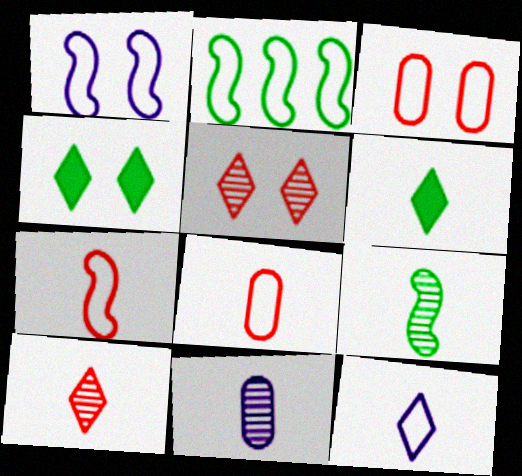[[1, 2, 7], 
[2, 3, 12], 
[6, 7, 11], 
[6, 10, 12], 
[9, 10, 11]]